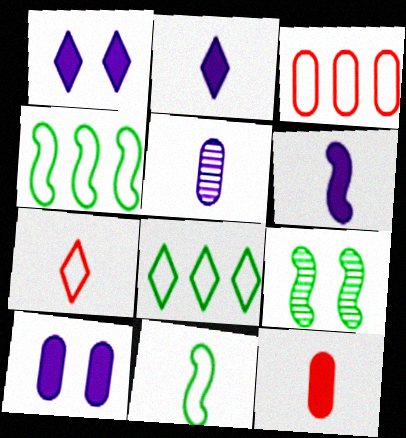[[2, 3, 9]]